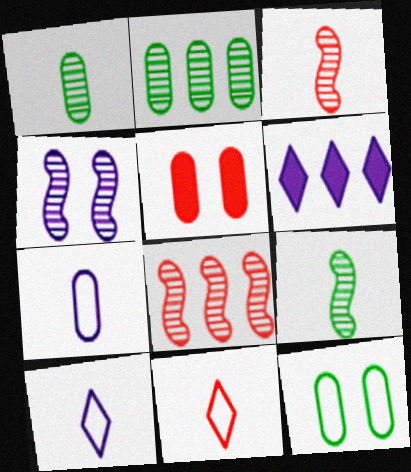[[2, 5, 7], 
[3, 6, 12], 
[4, 6, 7], 
[4, 8, 9], 
[5, 8, 11]]